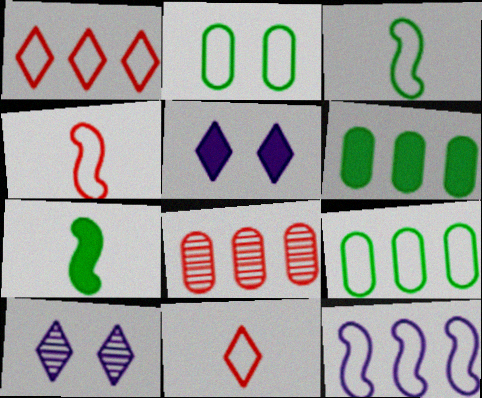[[1, 9, 12], 
[2, 11, 12], 
[3, 5, 8], 
[4, 6, 10]]